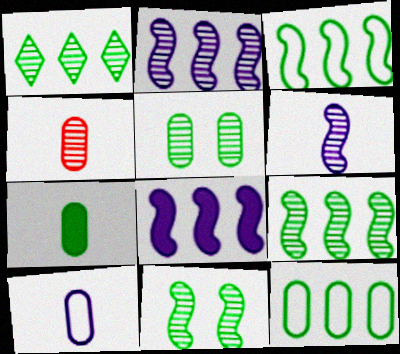[[4, 7, 10], 
[5, 7, 12]]